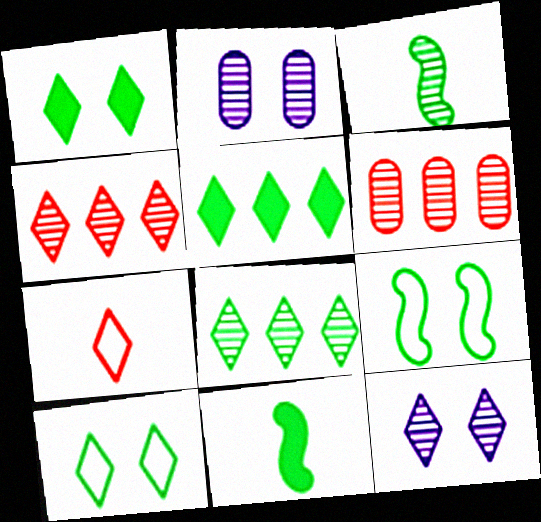[[2, 3, 4], 
[3, 6, 12], 
[5, 7, 12]]